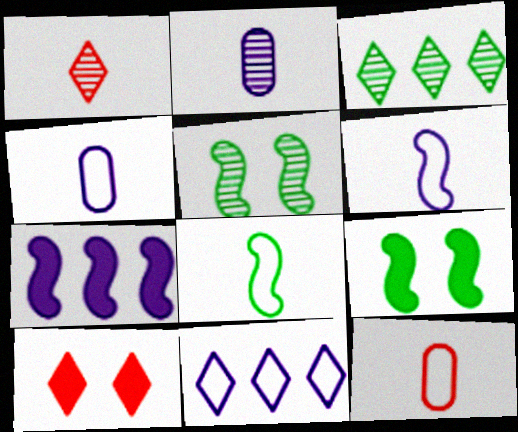[]